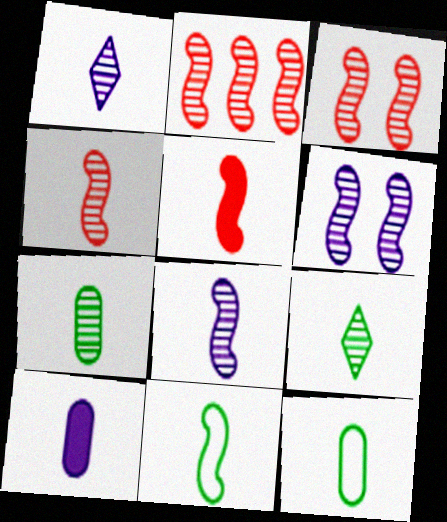[[1, 4, 7], 
[1, 5, 12], 
[2, 3, 4], 
[5, 8, 11]]